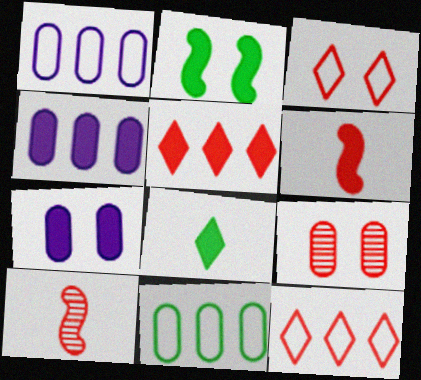[[6, 9, 12]]